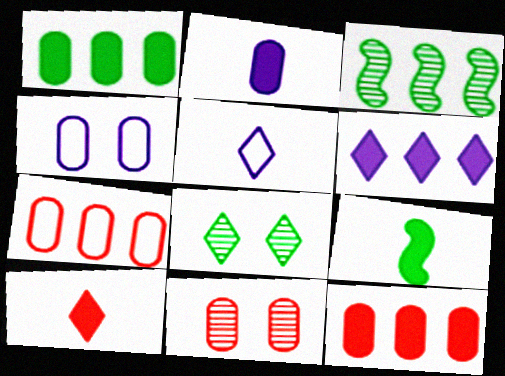[[2, 9, 10], 
[3, 4, 10], 
[3, 6, 7]]